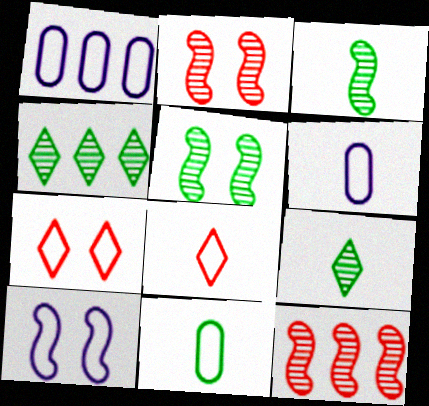[]